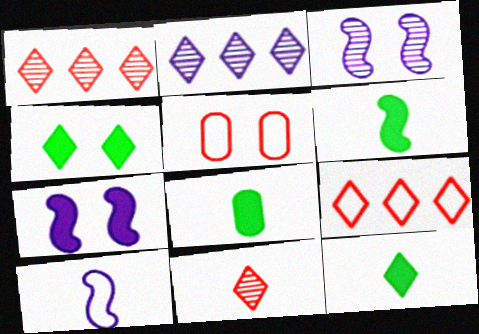[[2, 5, 6], 
[3, 4, 5], 
[3, 8, 9], 
[6, 8, 12], 
[8, 10, 11]]